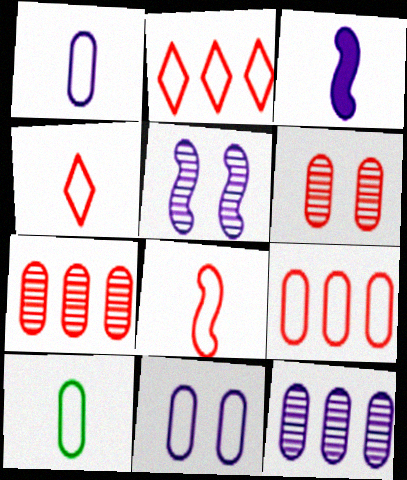[[9, 10, 11]]